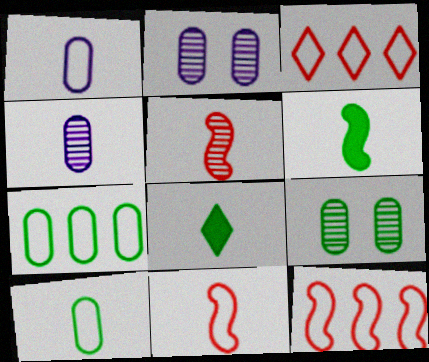[[1, 5, 8], 
[2, 3, 6], 
[2, 8, 12], 
[4, 8, 11]]